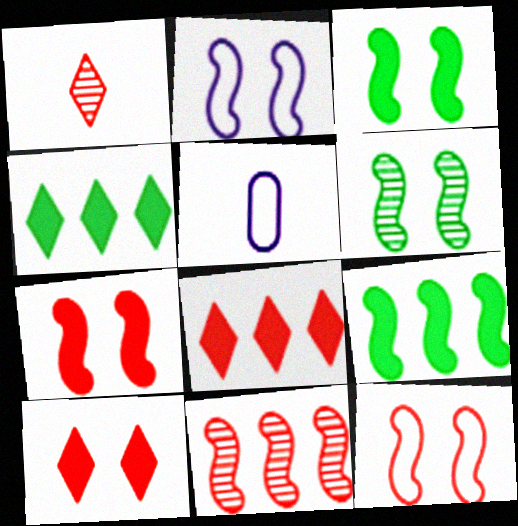[[2, 6, 7], 
[5, 6, 8]]